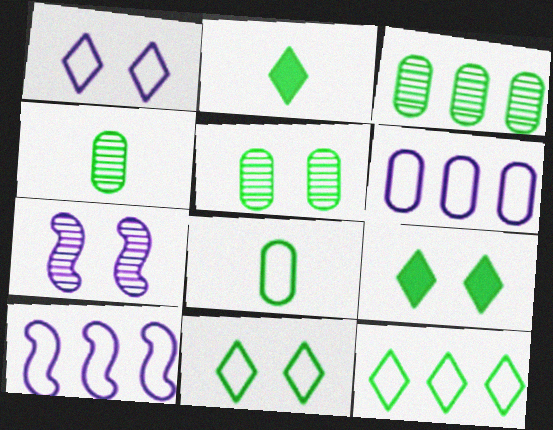[[3, 4, 5]]